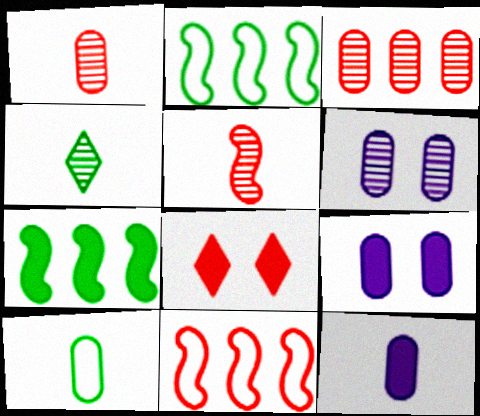[[1, 8, 11], 
[1, 10, 12], 
[3, 9, 10], 
[4, 9, 11], 
[7, 8, 12]]